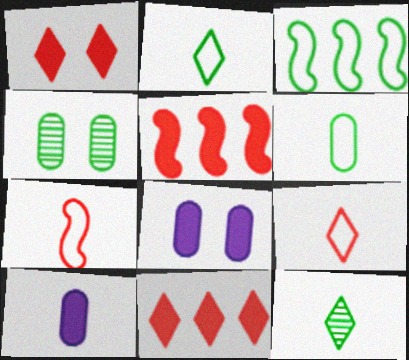[[7, 10, 12]]